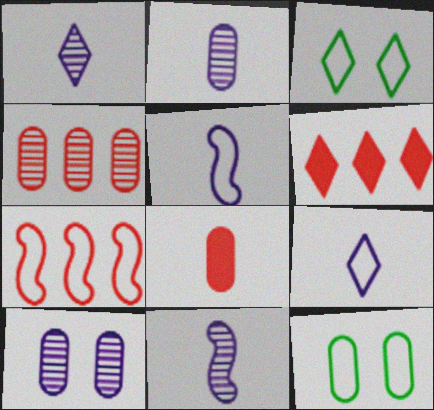[[1, 2, 11], 
[1, 3, 6], 
[4, 6, 7], 
[6, 11, 12], 
[7, 9, 12]]